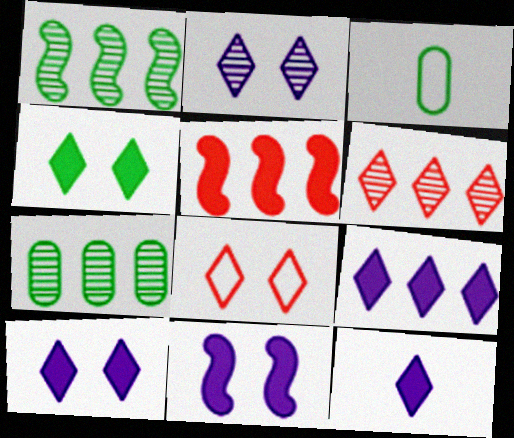[[1, 3, 4], 
[2, 3, 5], 
[2, 4, 8], 
[3, 6, 11], 
[9, 10, 12]]